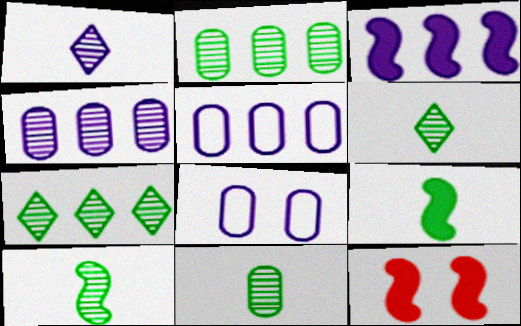[[1, 3, 8], 
[3, 9, 12], 
[5, 6, 12], 
[6, 10, 11]]